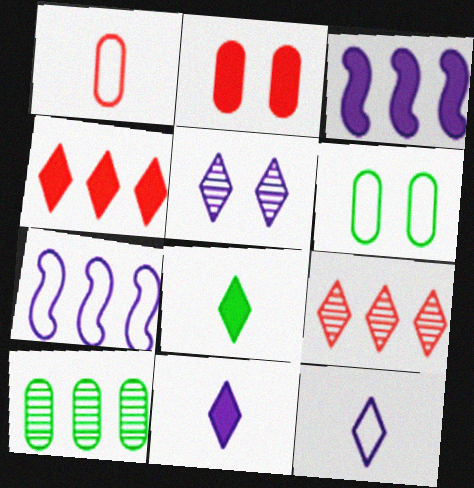[[2, 3, 8], 
[4, 7, 10]]